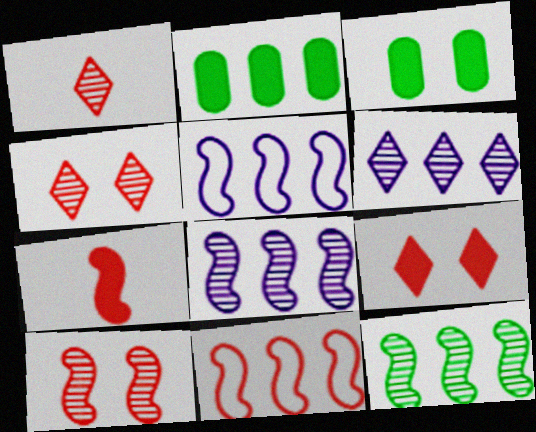[[1, 3, 5], 
[2, 6, 11], 
[7, 10, 11]]